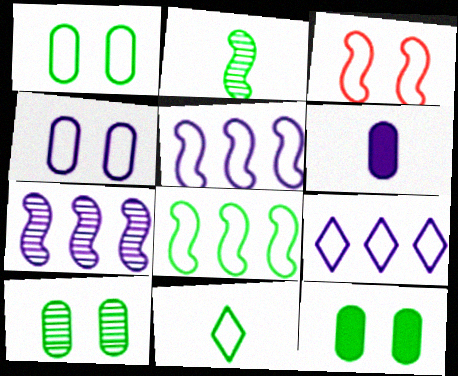[[1, 8, 11], 
[1, 10, 12]]